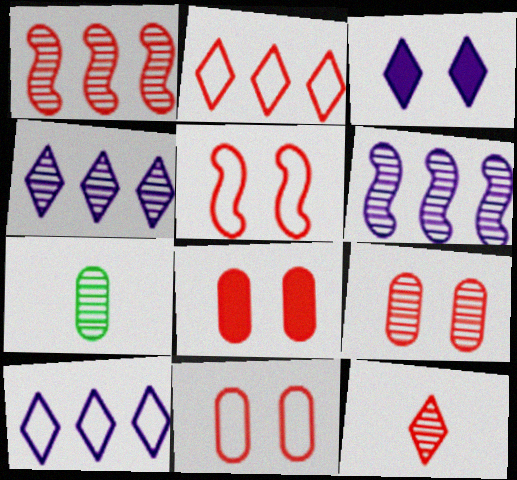[[1, 9, 12], 
[8, 9, 11]]